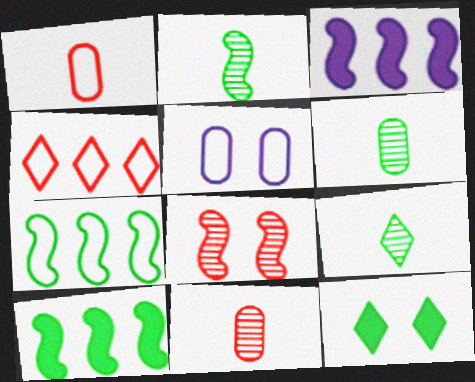[[2, 6, 9], 
[5, 8, 12], 
[6, 7, 12]]